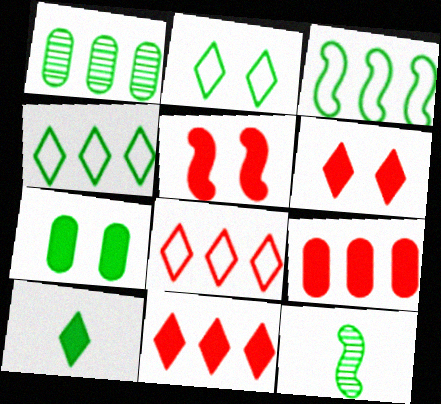[[4, 7, 12]]